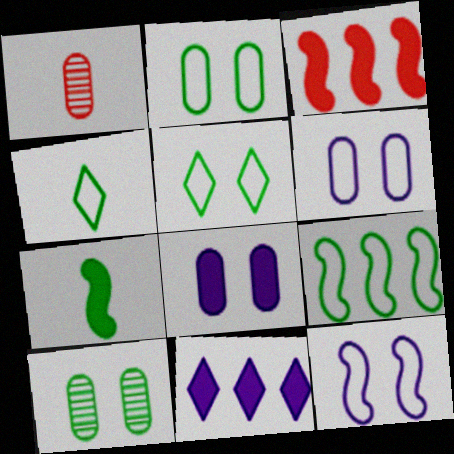[[2, 4, 9]]